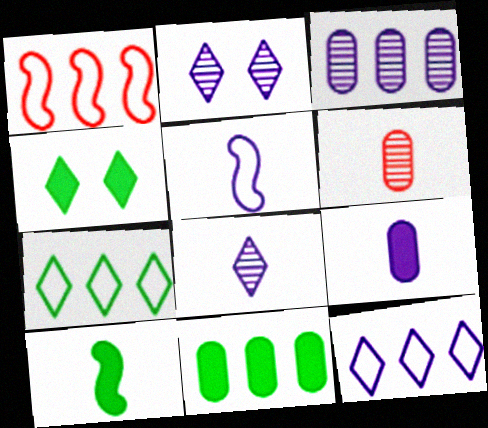[[4, 10, 11], 
[5, 8, 9]]